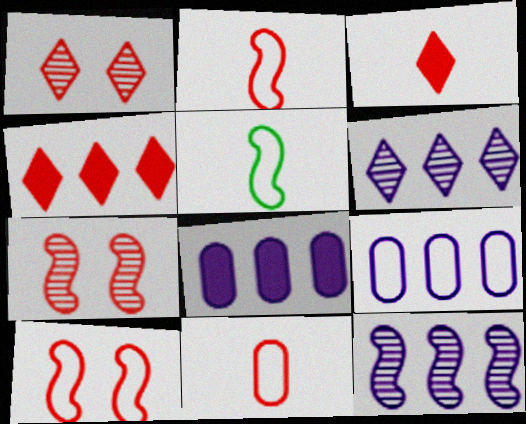[[1, 5, 8], 
[4, 7, 11]]